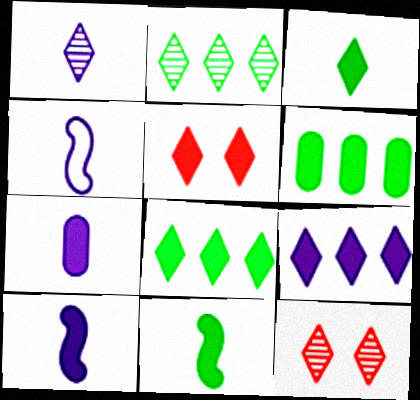[[1, 2, 12], 
[1, 4, 7], 
[3, 5, 9], 
[4, 6, 12], 
[5, 6, 10]]